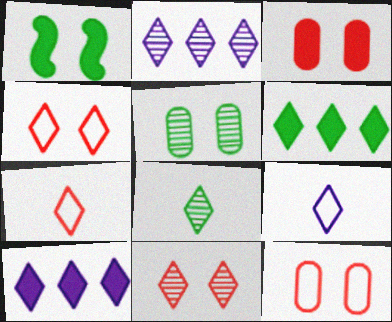[[2, 8, 11], 
[4, 8, 10], 
[6, 9, 11]]